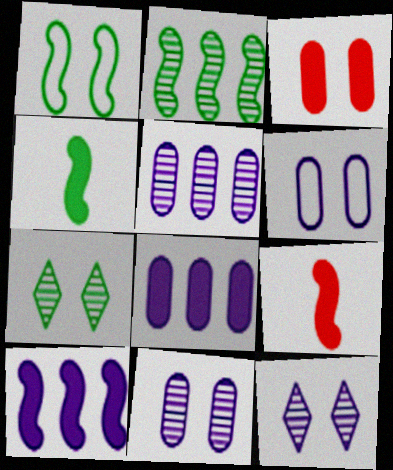[[1, 2, 4], 
[1, 3, 12]]